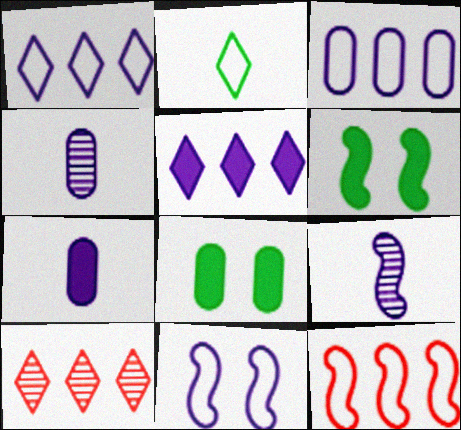[[4, 5, 11], 
[6, 9, 12]]